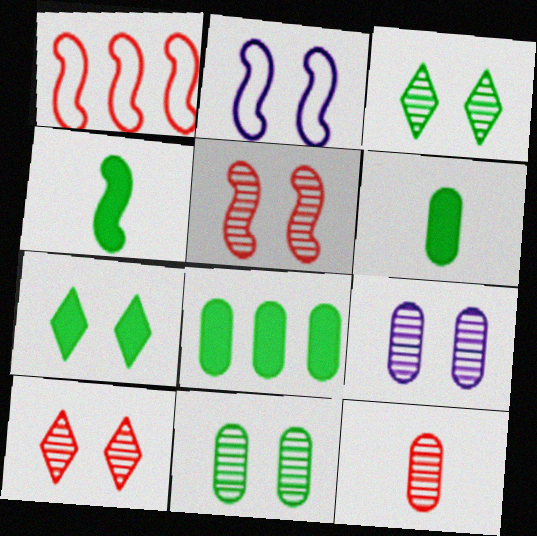[[3, 5, 9], 
[4, 7, 8]]